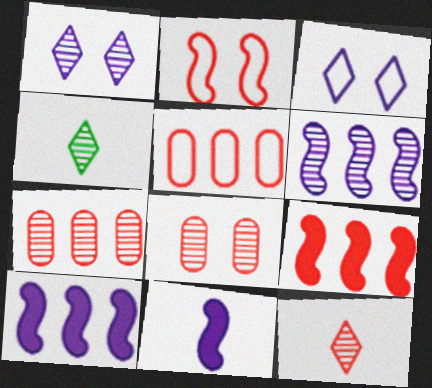[[4, 6, 8]]